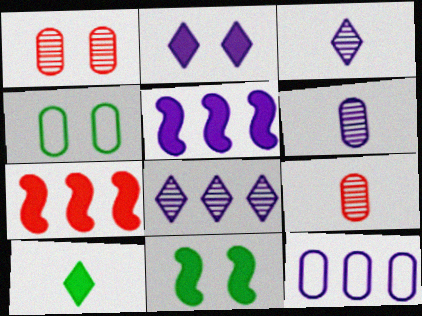[[3, 4, 7], 
[5, 8, 12]]